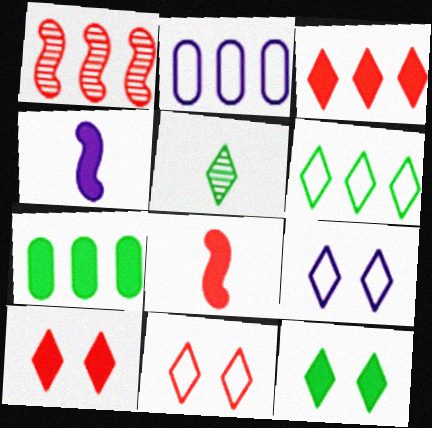[[3, 5, 9], 
[4, 7, 10], 
[5, 6, 12]]